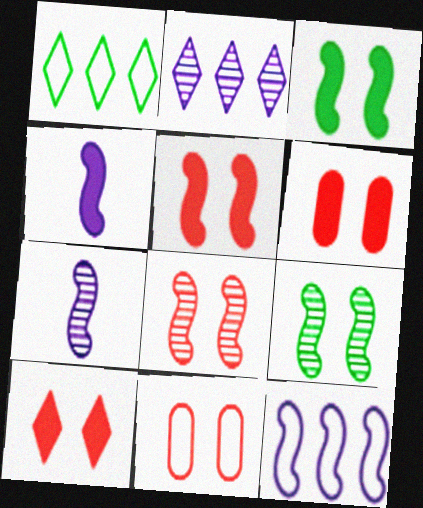[[1, 6, 7], 
[5, 6, 10], 
[8, 10, 11]]